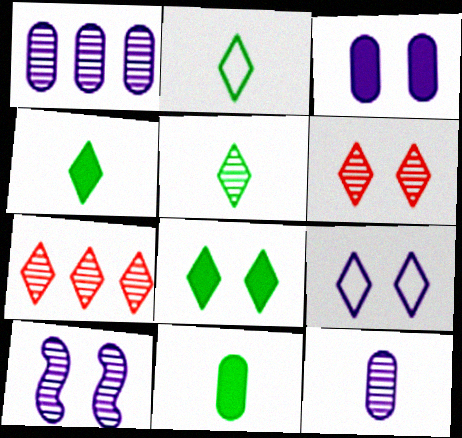[[2, 4, 5], 
[3, 9, 10], 
[4, 7, 9], 
[6, 8, 9]]